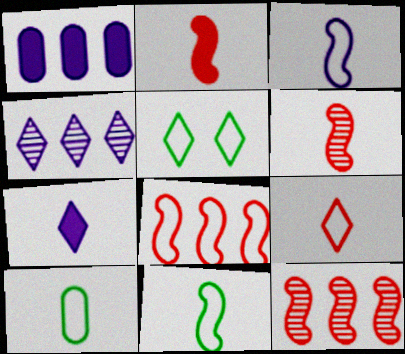[[1, 5, 6], 
[3, 9, 10], 
[6, 7, 10]]